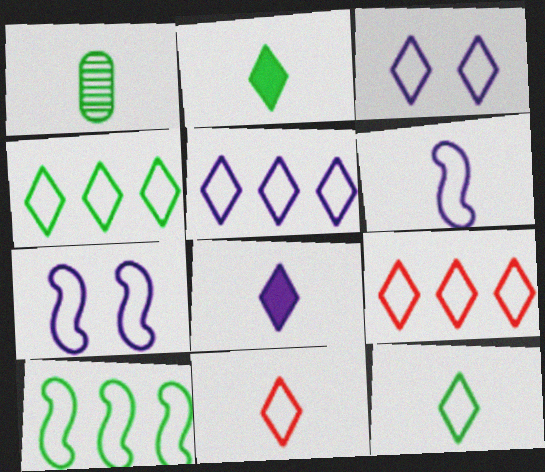[[3, 4, 11], 
[3, 9, 12], 
[4, 5, 9]]